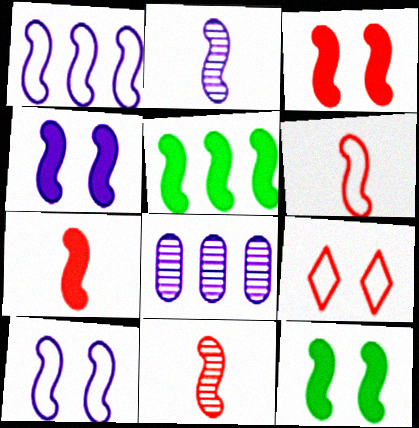[[1, 2, 4], 
[1, 11, 12], 
[3, 4, 12], 
[4, 5, 7], 
[5, 10, 11], 
[6, 7, 11]]